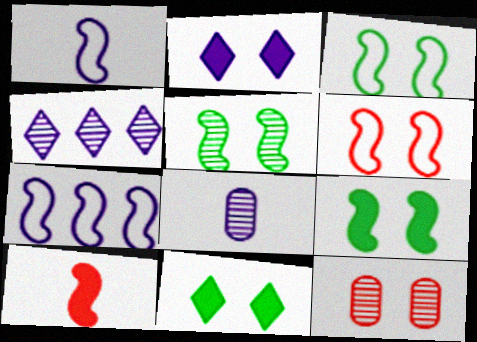[[2, 3, 12], 
[2, 7, 8], 
[3, 5, 9], 
[5, 7, 10]]